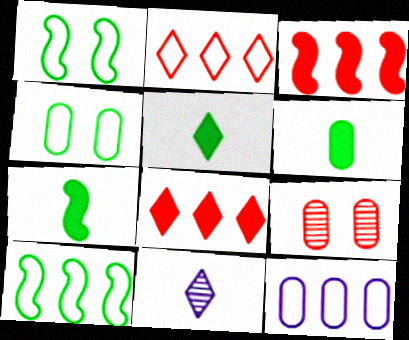[[2, 10, 12], 
[3, 4, 11], 
[5, 6, 7], 
[6, 9, 12]]